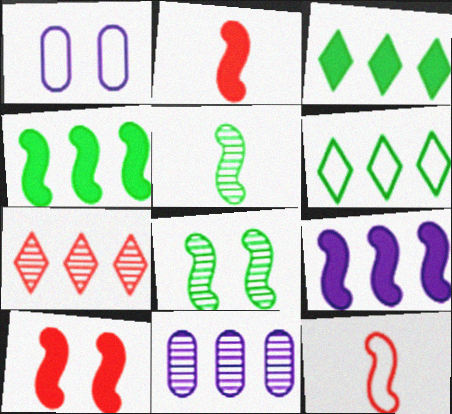[[1, 6, 12], 
[8, 9, 12]]